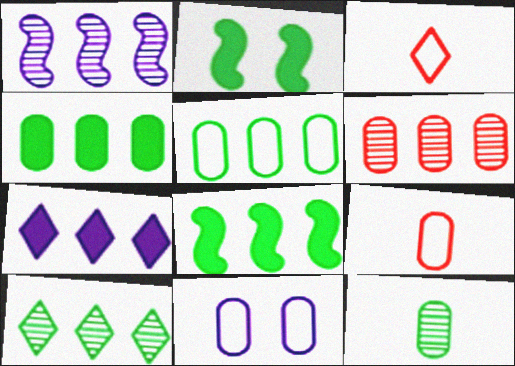[[1, 6, 10], 
[5, 8, 10], 
[5, 9, 11]]